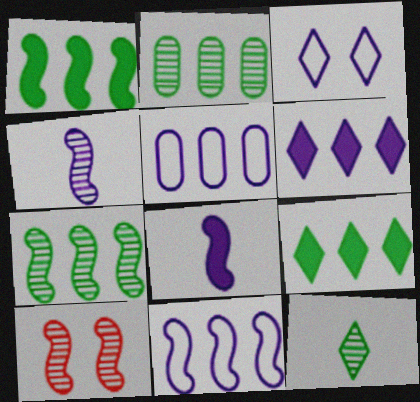[[4, 7, 10]]